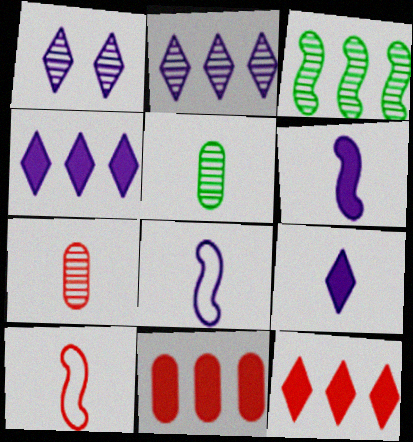[[1, 3, 7], 
[5, 9, 10]]